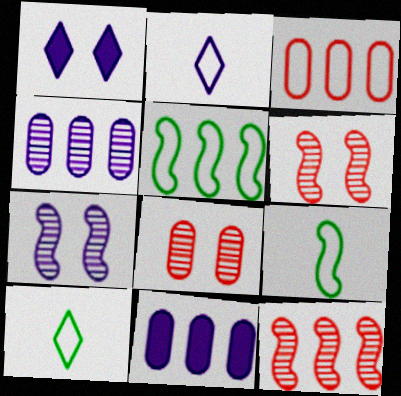[[2, 7, 11], 
[6, 10, 11]]